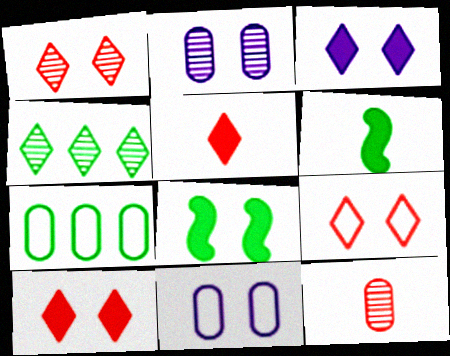[[1, 8, 11], 
[1, 9, 10], 
[2, 8, 9]]